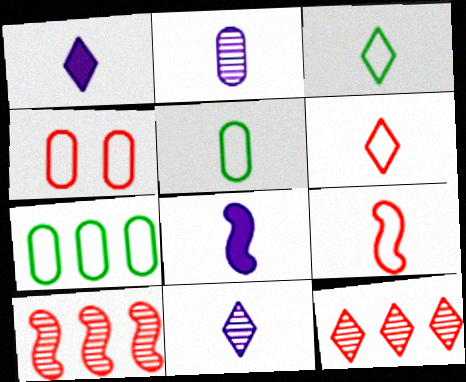[]